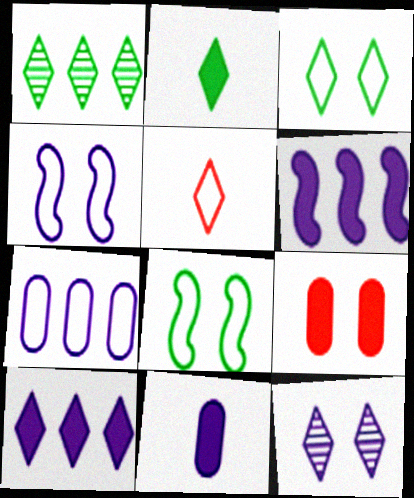[[1, 2, 3], 
[2, 6, 9], 
[5, 7, 8], 
[8, 9, 12]]